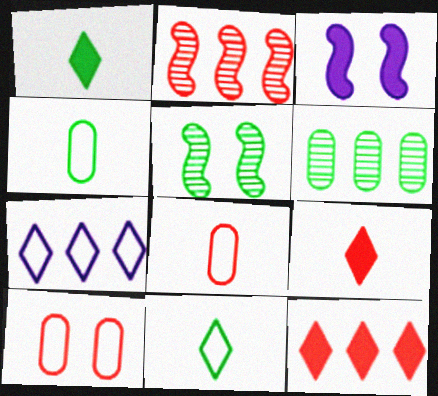[[2, 9, 10]]